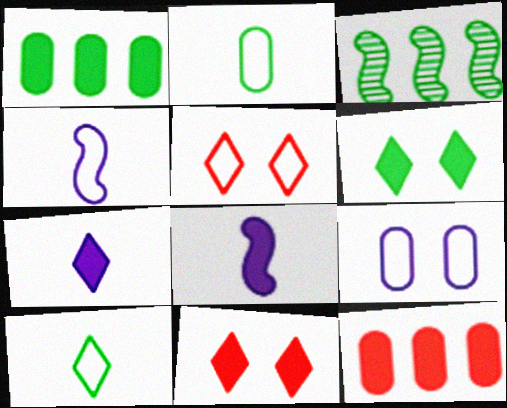[[1, 8, 11], 
[2, 3, 6], 
[6, 8, 12]]